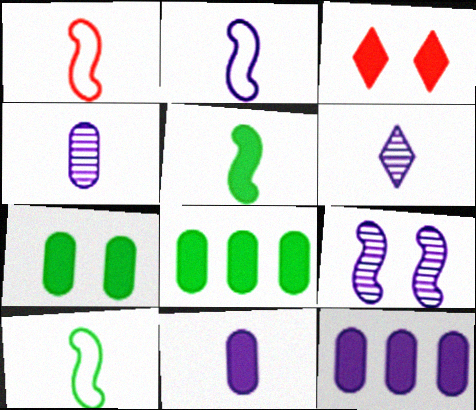[[1, 2, 10], 
[2, 6, 11], 
[3, 5, 12]]